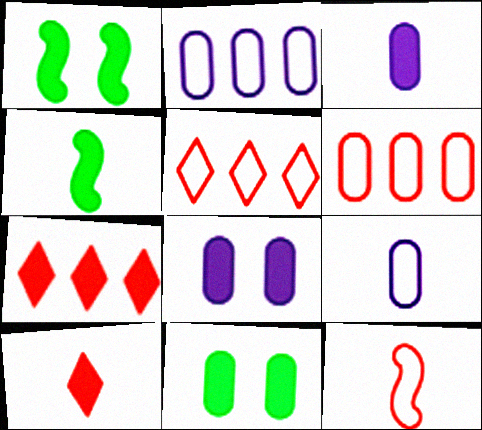[[1, 3, 7], 
[3, 4, 10], 
[4, 7, 8]]